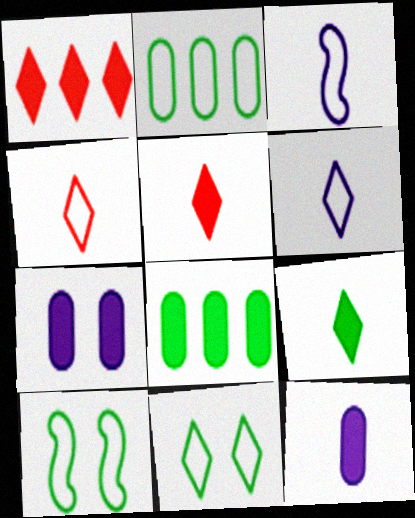[]